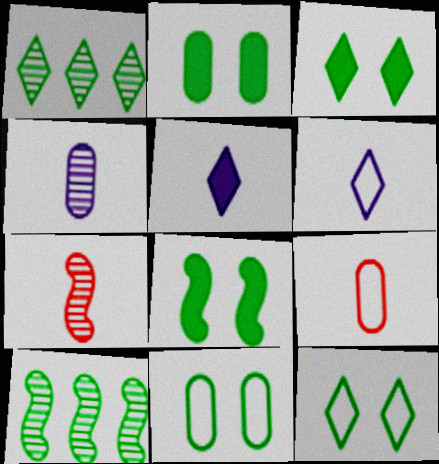[[2, 3, 8]]